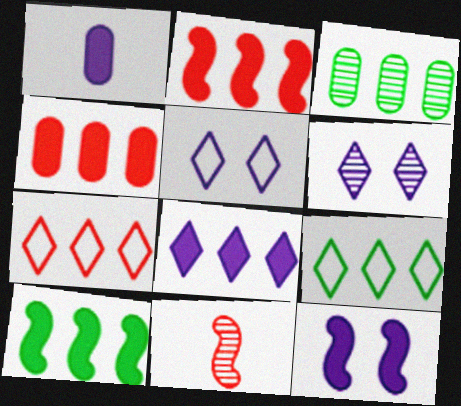[[1, 8, 12], 
[3, 6, 11], 
[3, 9, 10], 
[4, 8, 10]]